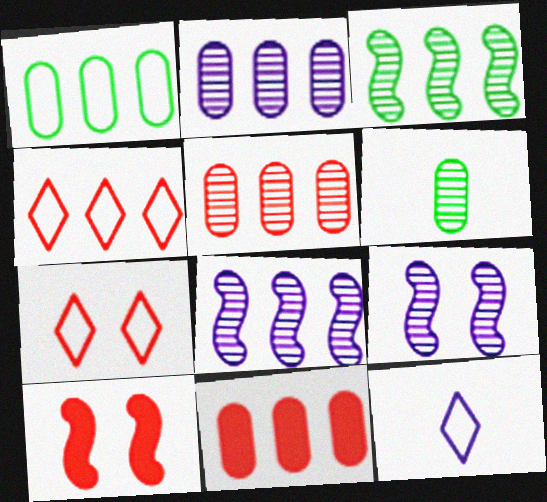[[1, 2, 11]]